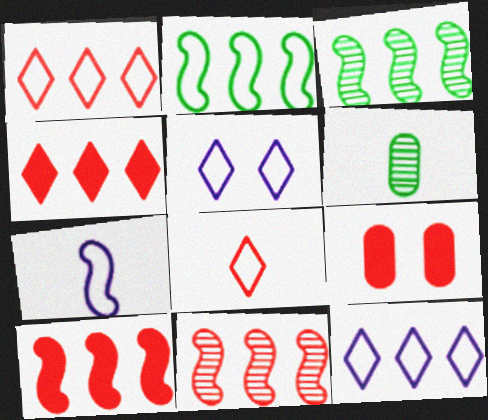[[5, 6, 10], 
[8, 9, 11]]